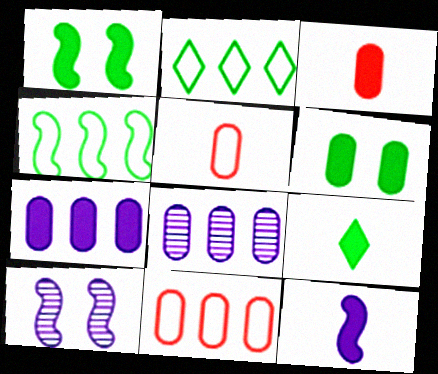[[2, 3, 10], 
[3, 6, 7], 
[3, 9, 12], 
[5, 6, 8], 
[9, 10, 11]]